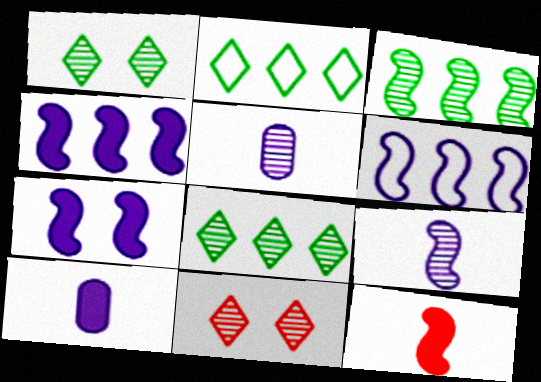[[3, 5, 11], 
[6, 7, 9]]